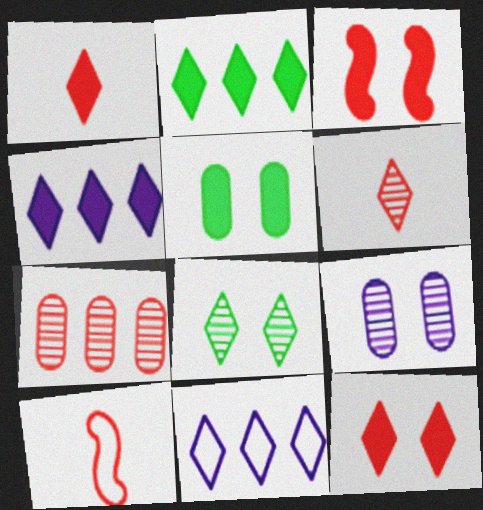[[1, 8, 11], 
[2, 9, 10], 
[7, 10, 12]]